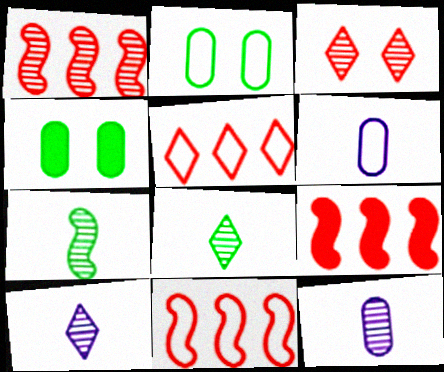[[1, 9, 11], 
[2, 9, 10], 
[4, 10, 11]]